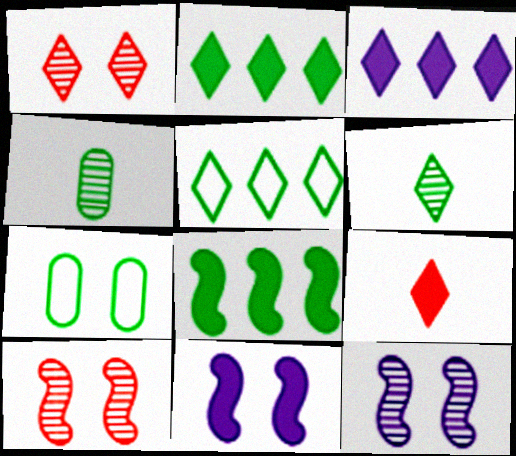[[1, 7, 11], 
[6, 7, 8]]